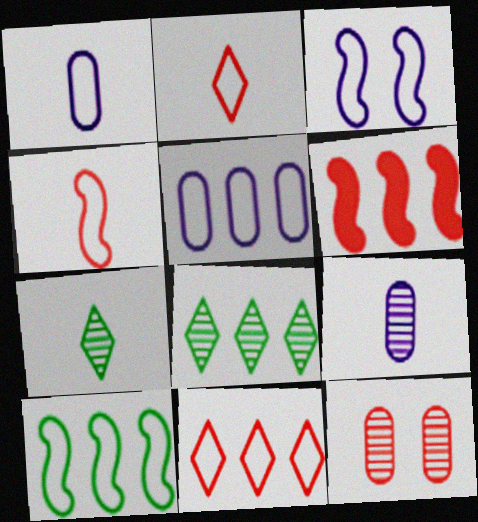[[2, 6, 12], 
[3, 4, 10], 
[5, 6, 8], 
[5, 10, 11]]